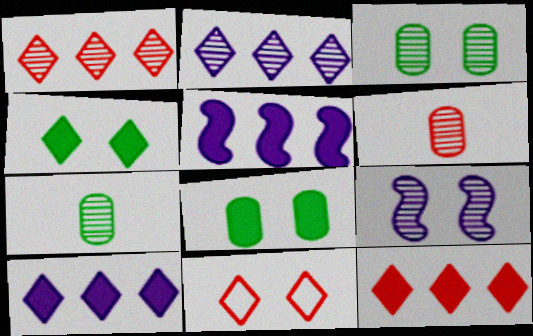[[1, 7, 9], 
[5, 7, 11], 
[8, 9, 11]]